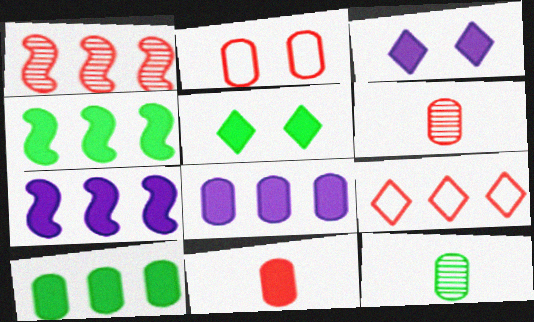[[2, 8, 12], 
[3, 4, 11], 
[5, 7, 11]]